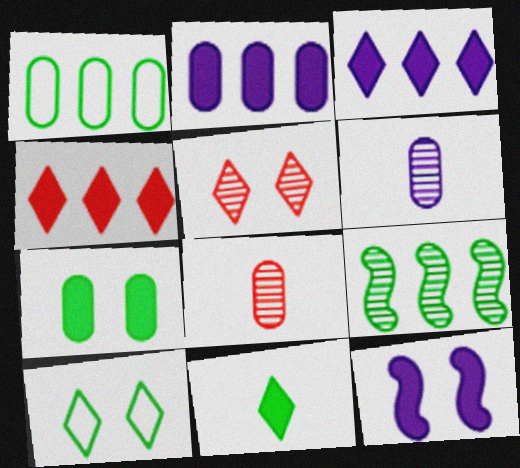[[5, 6, 9]]